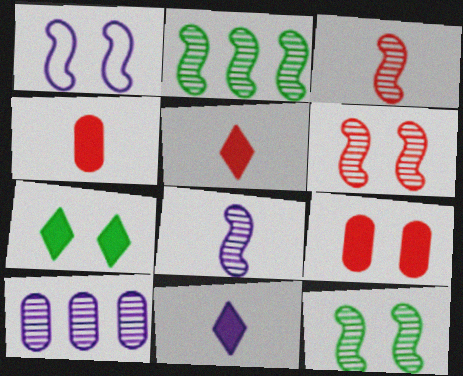[[1, 10, 11], 
[2, 6, 8]]